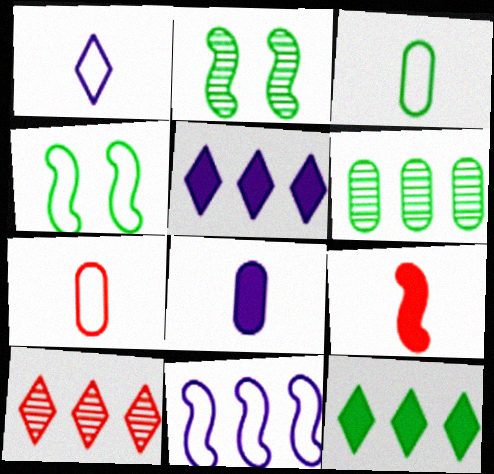[[2, 3, 12], 
[2, 5, 7], 
[2, 9, 11], 
[4, 8, 10]]